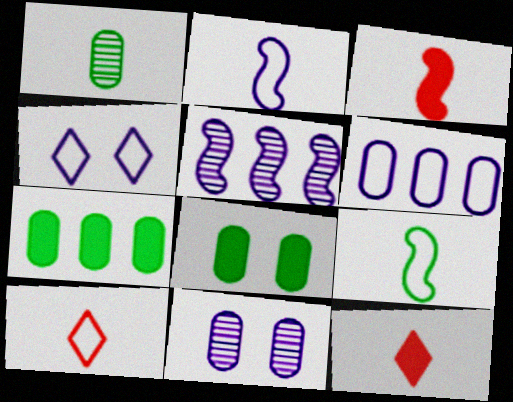[[1, 2, 12], 
[2, 4, 6], 
[5, 8, 10]]